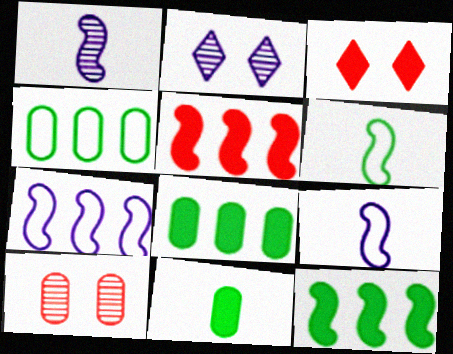[[1, 3, 4]]